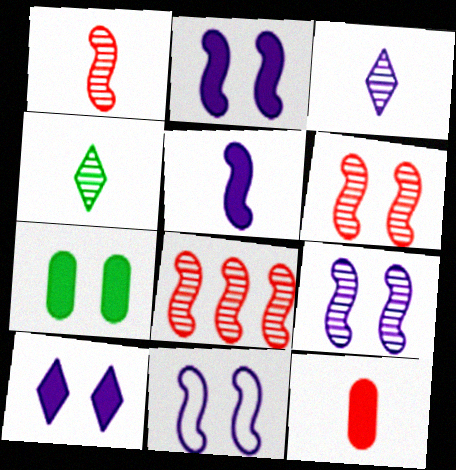[[1, 6, 8], 
[2, 9, 11]]